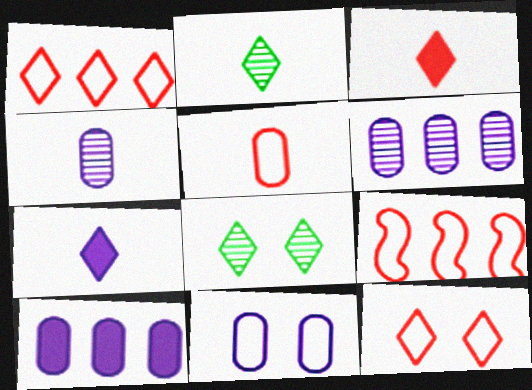[[1, 7, 8], 
[4, 10, 11], 
[5, 9, 12]]